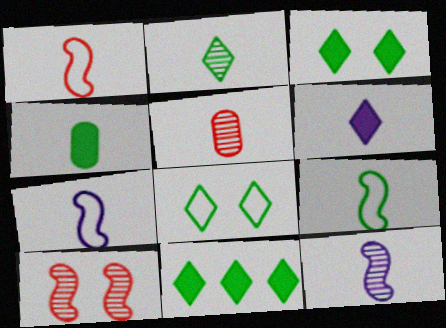[[1, 7, 9], 
[2, 4, 9], 
[2, 5, 12], 
[2, 8, 11], 
[5, 6, 9]]